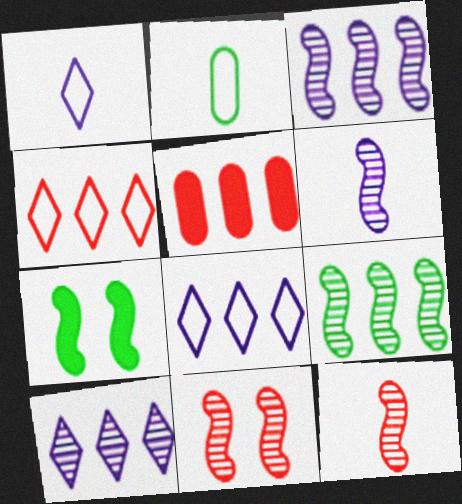[[5, 8, 9], 
[6, 9, 11]]